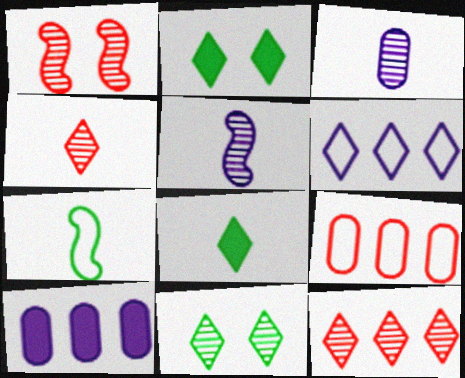[[2, 4, 6], 
[2, 5, 9]]